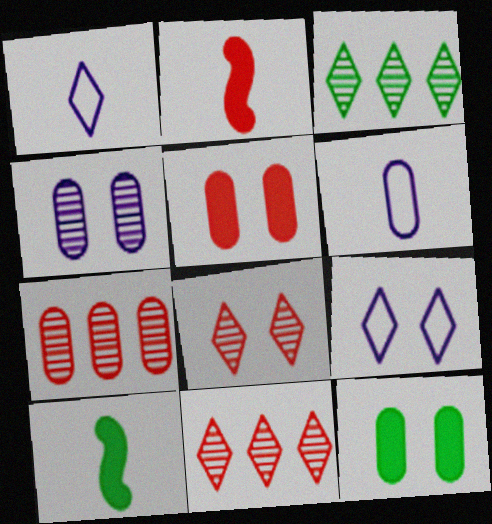[[6, 7, 12], 
[7, 9, 10]]